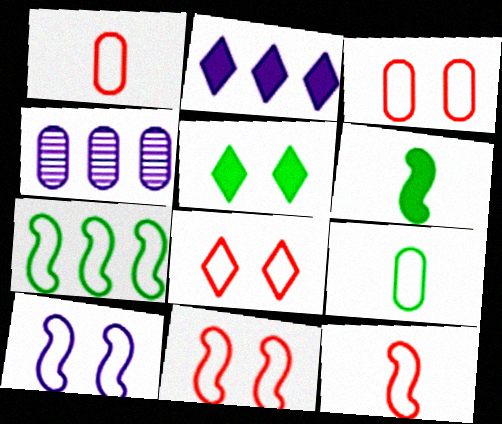[[3, 8, 11], 
[4, 5, 12], 
[4, 6, 8], 
[7, 10, 12]]